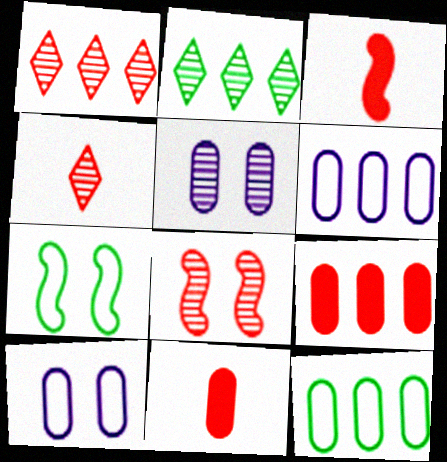[[2, 3, 10], 
[5, 11, 12]]